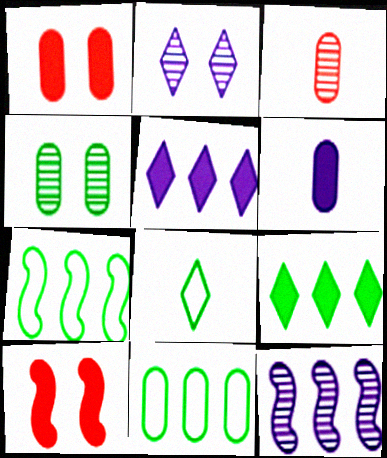[[1, 8, 12], 
[6, 9, 10]]